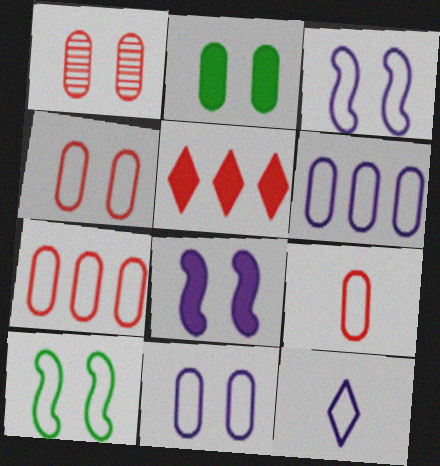[[1, 2, 11], 
[3, 6, 12], 
[4, 7, 9], 
[7, 10, 12]]